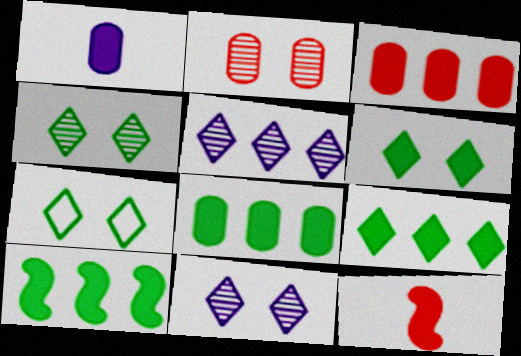[[4, 6, 7], 
[8, 9, 10]]